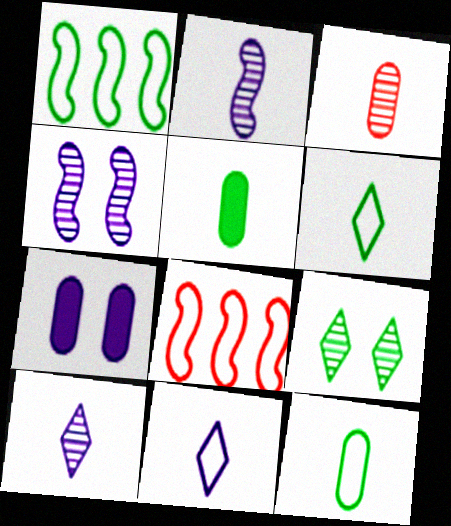[[1, 5, 9]]